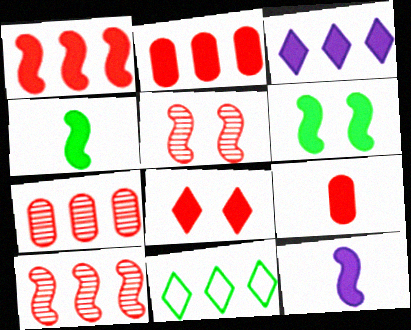[[1, 6, 12], 
[1, 8, 9], 
[3, 6, 9]]